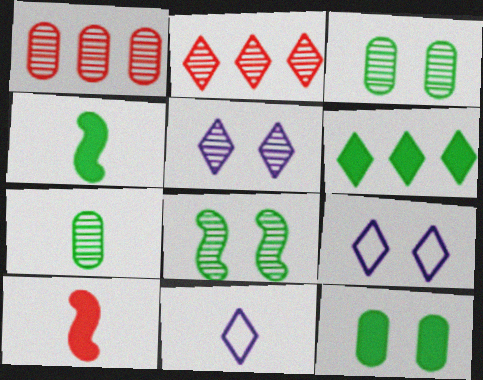[[1, 4, 9], 
[4, 6, 12], 
[7, 10, 11]]